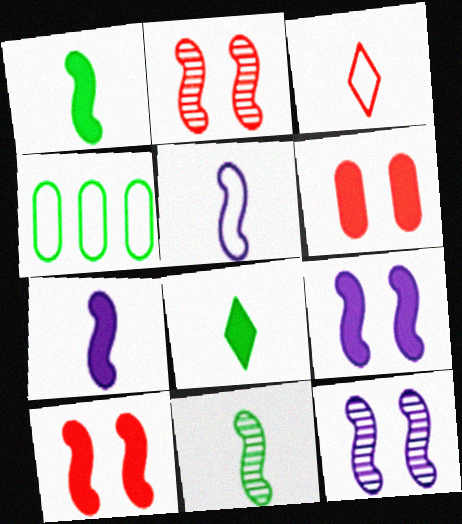[]